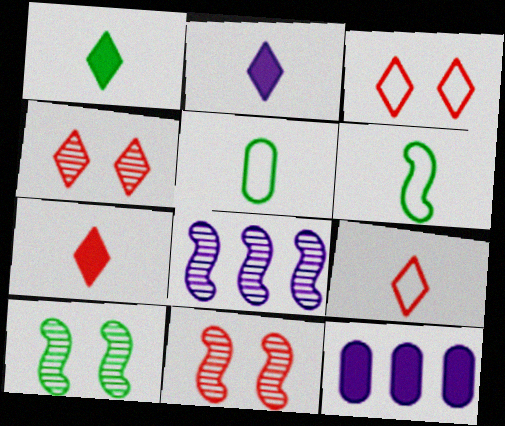[[1, 2, 7], 
[4, 6, 12], 
[9, 10, 12]]